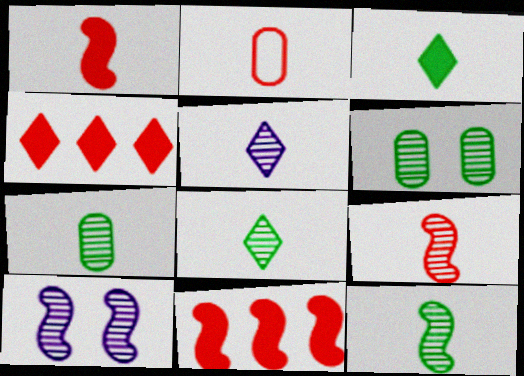[[5, 7, 9], 
[7, 8, 12]]